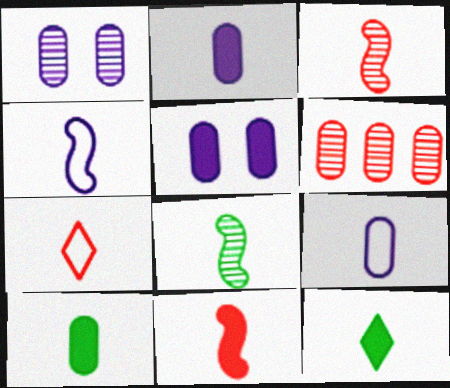[[2, 7, 8], 
[2, 11, 12], 
[3, 9, 12], 
[4, 8, 11]]